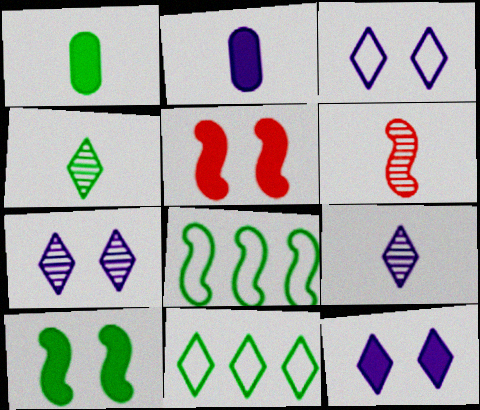[[3, 7, 12]]